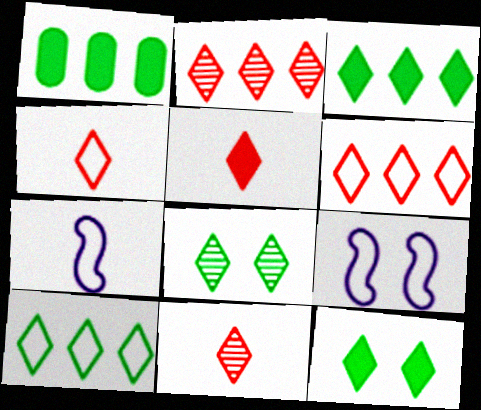[[1, 9, 11], 
[4, 5, 11]]